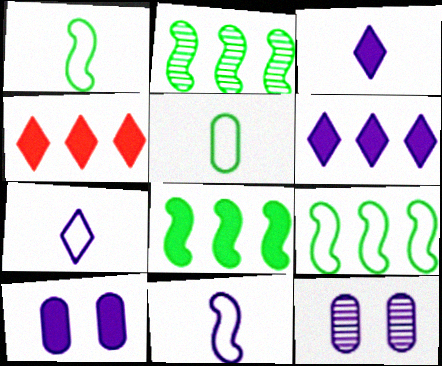[[1, 4, 12], 
[2, 8, 9], 
[6, 11, 12]]